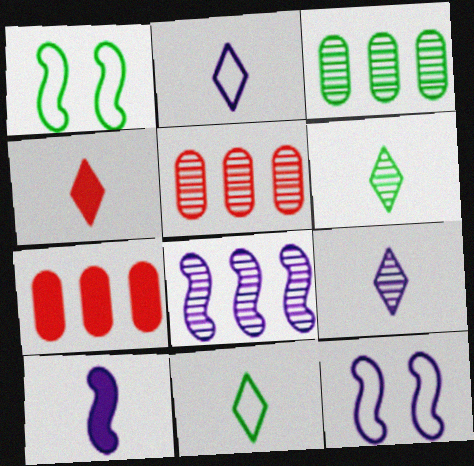[[1, 7, 9], 
[2, 4, 6], 
[3, 4, 12], 
[4, 9, 11], 
[6, 7, 12], 
[8, 10, 12]]